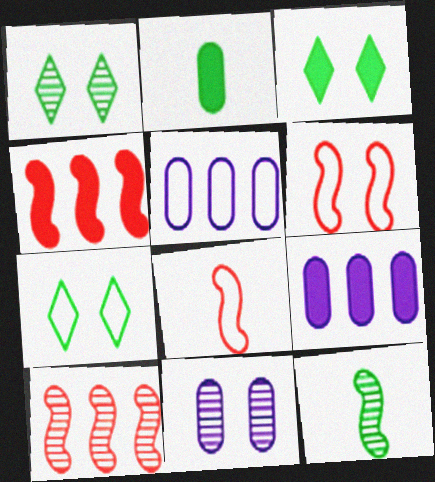[[1, 3, 7], 
[1, 8, 9], 
[3, 6, 11], 
[5, 7, 8]]